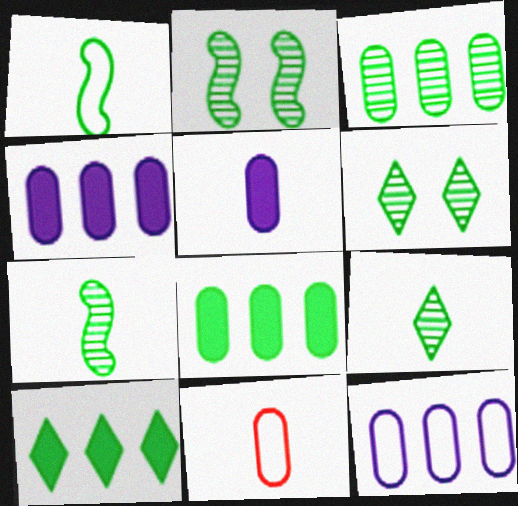[[1, 6, 8], 
[2, 3, 9], 
[3, 6, 7]]